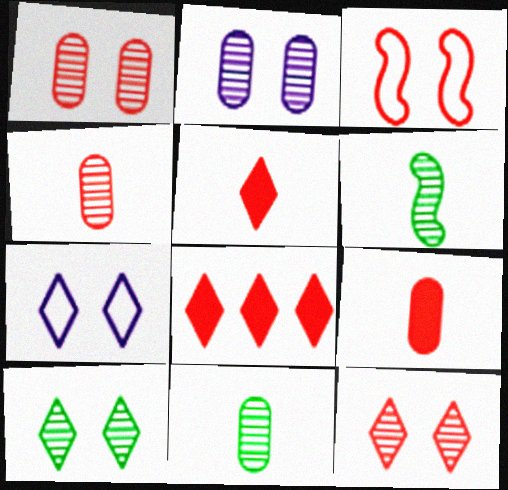[[3, 4, 8]]